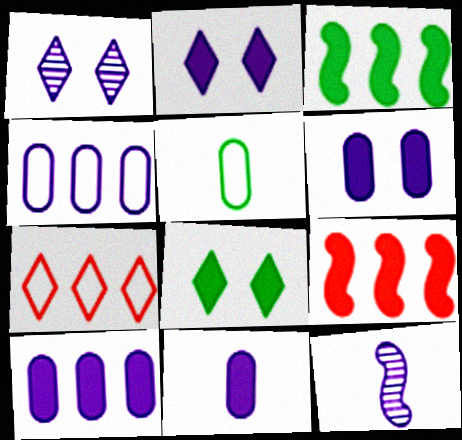[[1, 5, 9], 
[2, 4, 12], 
[6, 10, 11], 
[8, 9, 11]]